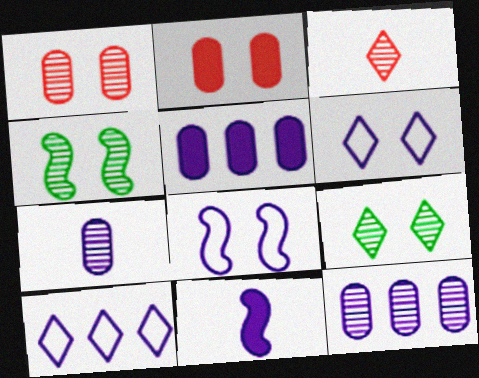[[2, 4, 6], 
[2, 8, 9], 
[3, 4, 12], 
[6, 11, 12]]